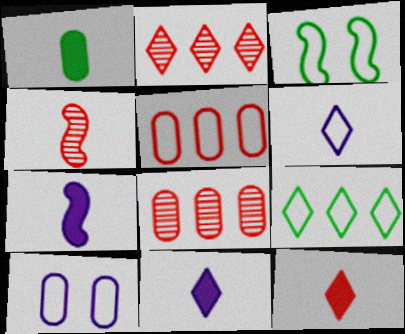[[1, 4, 6], 
[1, 7, 12], 
[1, 8, 10], 
[3, 5, 6], 
[3, 8, 11]]